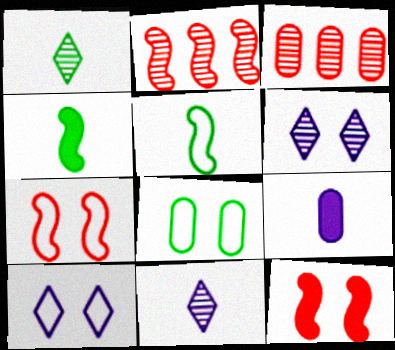[[3, 4, 10], 
[3, 8, 9], 
[6, 8, 12], 
[7, 8, 10]]